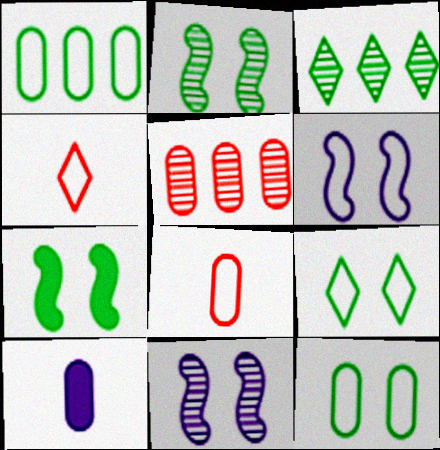[[1, 4, 6], 
[5, 10, 12]]